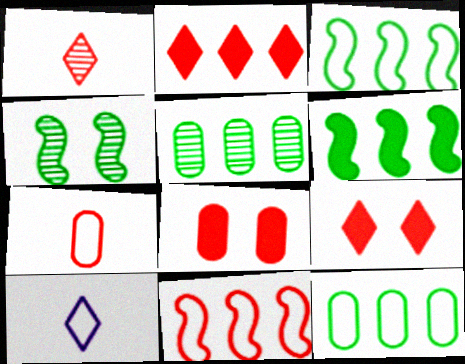[[1, 8, 11]]